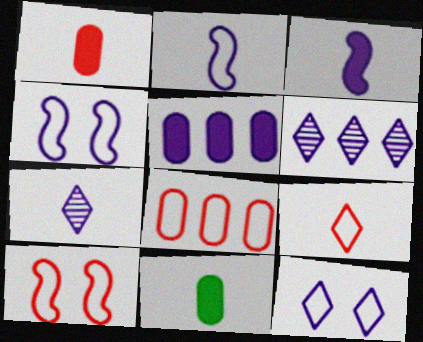[[4, 5, 7], 
[6, 10, 11], 
[8, 9, 10]]